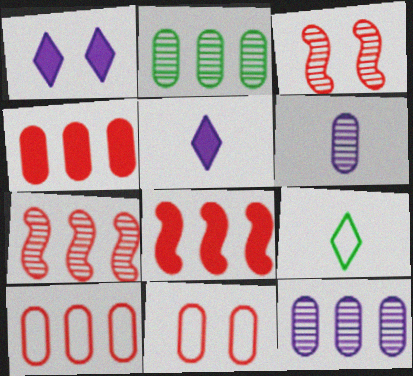[]